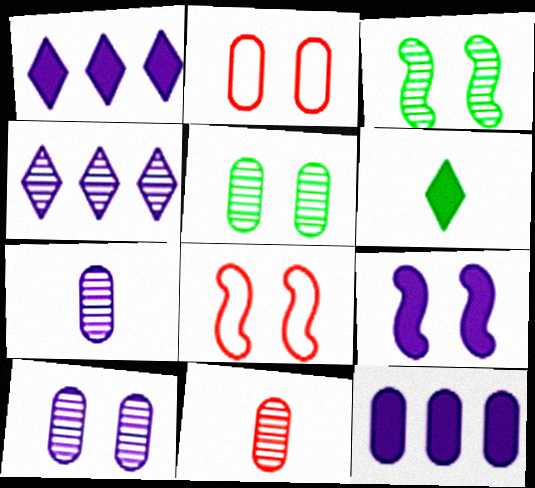[[3, 4, 11], 
[3, 8, 9]]